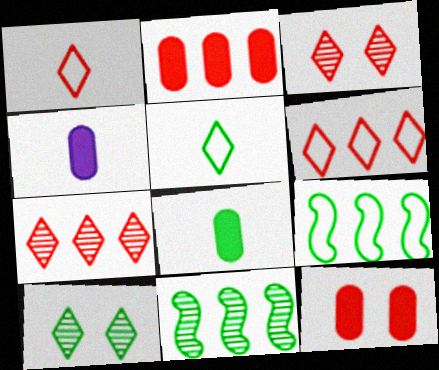[[3, 4, 9], 
[8, 9, 10]]